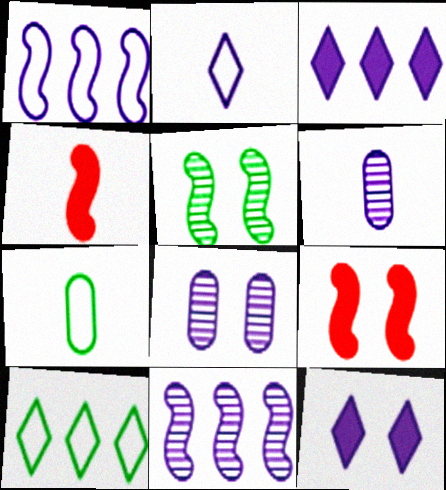[[1, 4, 5], 
[1, 6, 12], 
[4, 8, 10], 
[6, 9, 10]]